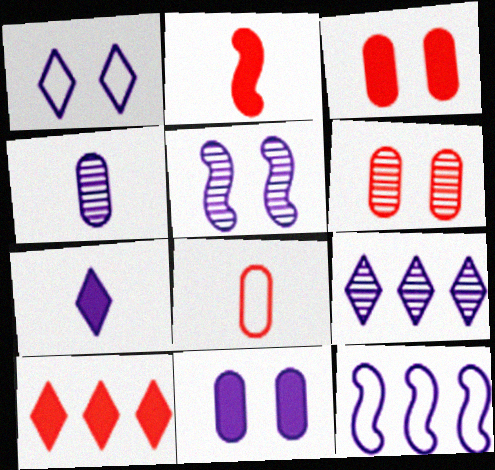[[1, 5, 11], 
[1, 7, 9], 
[2, 3, 10], 
[4, 5, 9]]